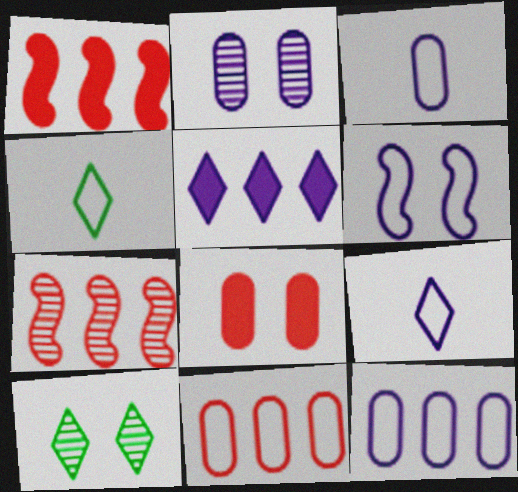[[1, 2, 4], 
[1, 3, 10], 
[4, 6, 11], 
[6, 8, 10], 
[6, 9, 12]]